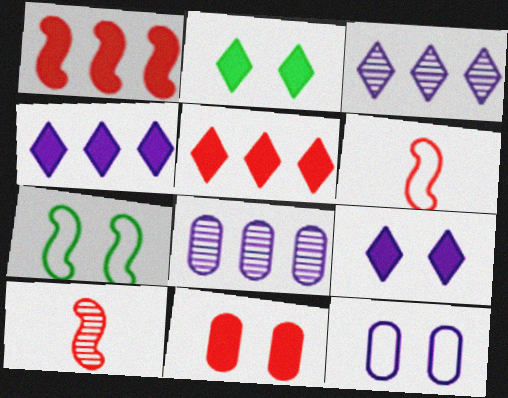[[2, 6, 8]]